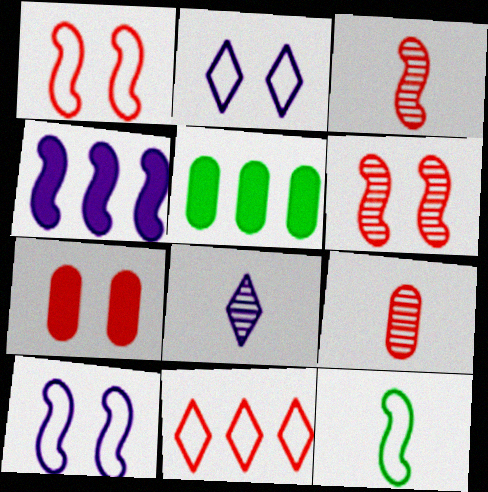[[1, 5, 8], 
[2, 3, 5], 
[3, 7, 11], 
[4, 6, 12]]